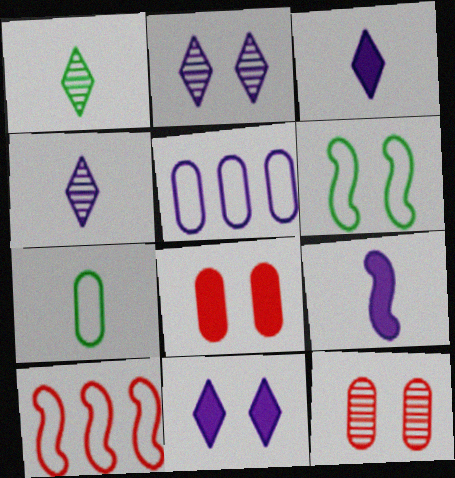[[2, 5, 9], 
[2, 6, 8], 
[6, 11, 12]]